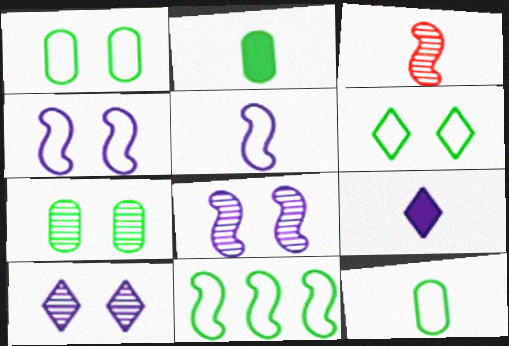[[3, 9, 12], 
[6, 11, 12]]